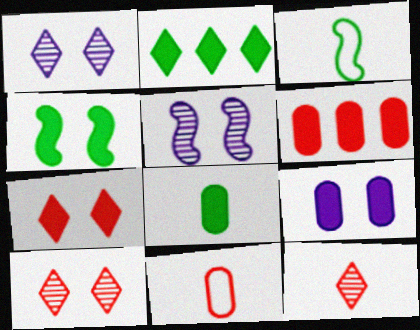[[1, 3, 6], 
[2, 4, 8], 
[2, 5, 11], 
[4, 7, 9], 
[6, 8, 9]]